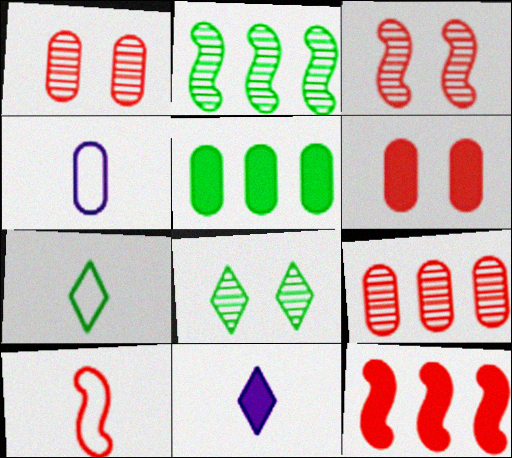[[1, 4, 5], 
[3, 10, 12], 
[4, 7, 10], 
[4, 8, 12]]